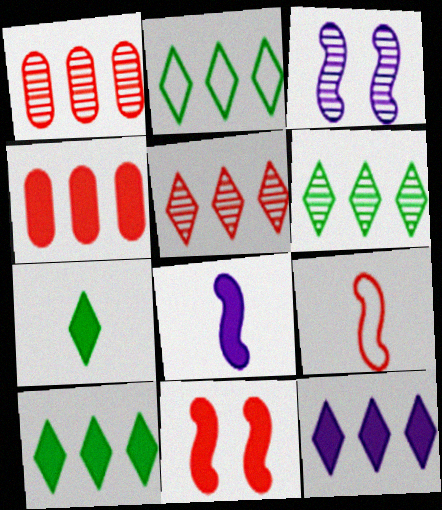[[2, 5, 12], 
[2, 6, 10]]